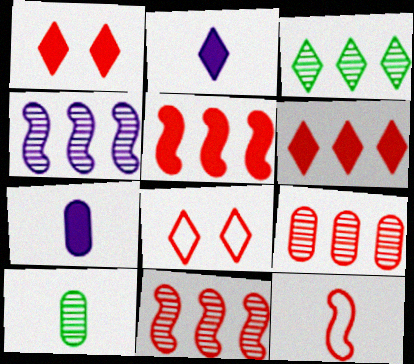[[1, 9, 12], 
[2, 3, 8], 
[2, 10, 12], 
[3, 4, 9]]